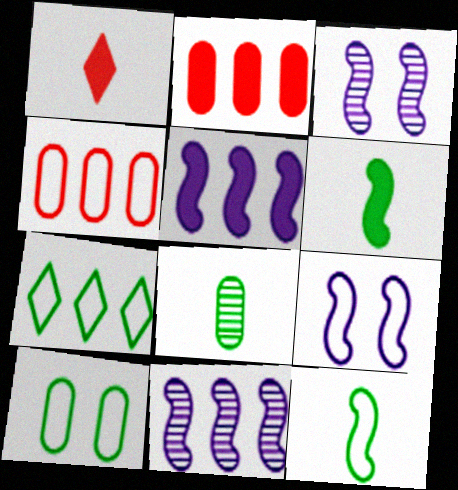[[1, 10, 11], 
[2, 7, 11], 
[7, 10, 12]]